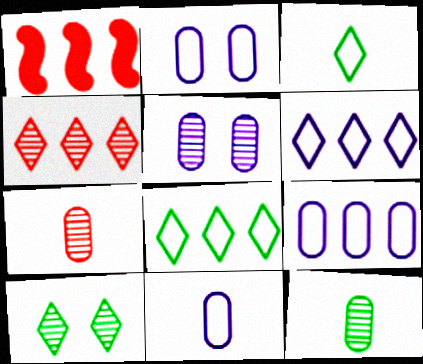[[1, 3, 5], 
[1, 10, 11], 
[2, 9, 11]]